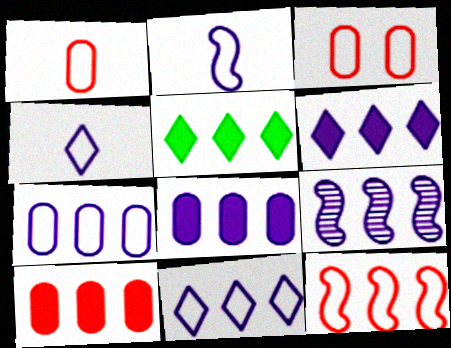[[6, 7, 9], 
[8, 9, 11]]